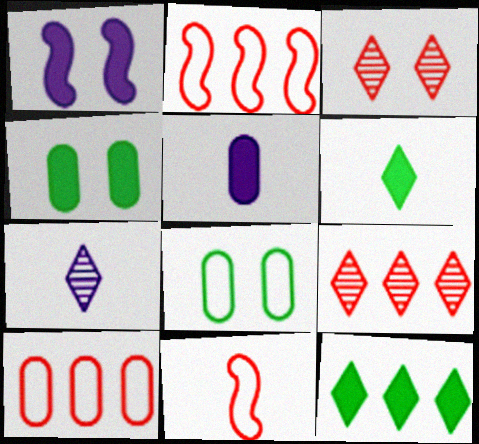[[1, 3, 8], 
[2, 4, 7]]